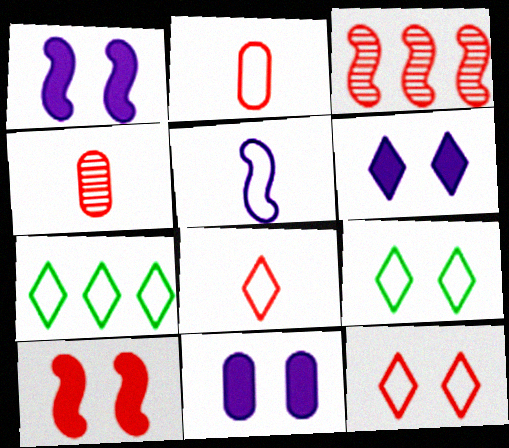[[1, 4, 7], 
[1, 6, 11]]